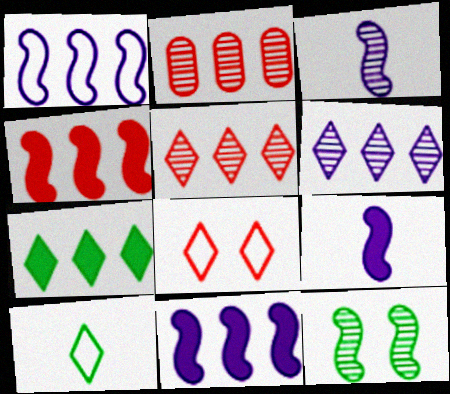[[1, 2, 7]]